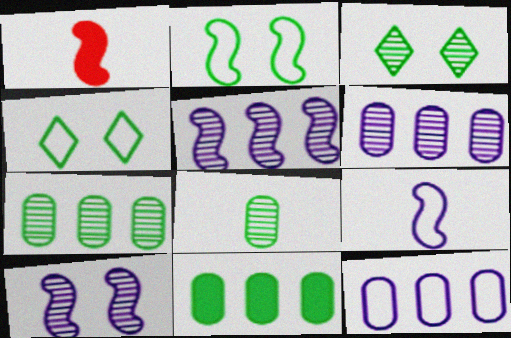[[1, 2, 5], 
[1, 3, 12], 
[1, 4, 6]]